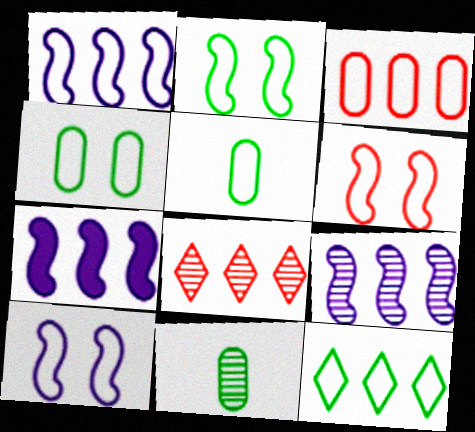[[1, 3, 12], 
[1, 7, 9], 
[2, 5, 12], 
[2, 6, 10]]